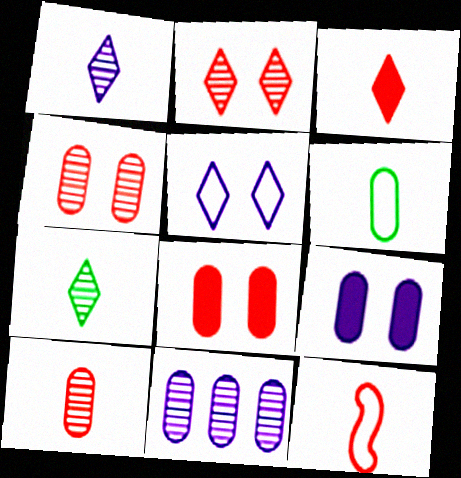[[3, 10, 12], 
[6, 8, 11]]